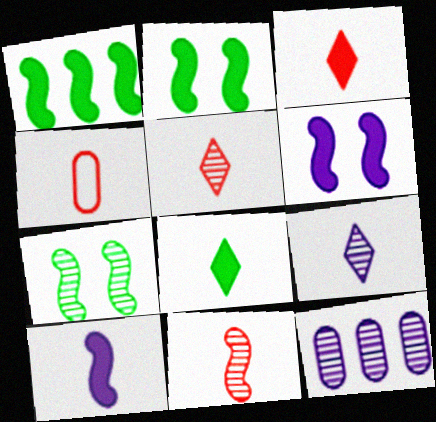[[3, 4, 11], 
[5, 7, 12]]